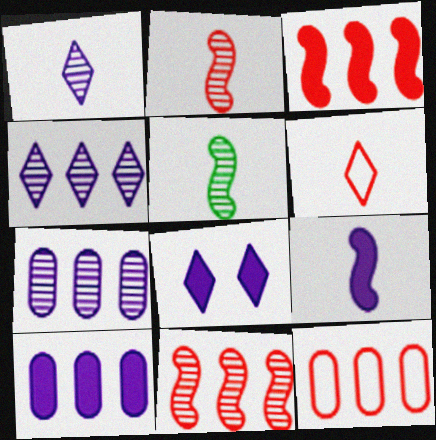[[5, 8, 12], 
[8, 9, 10]]